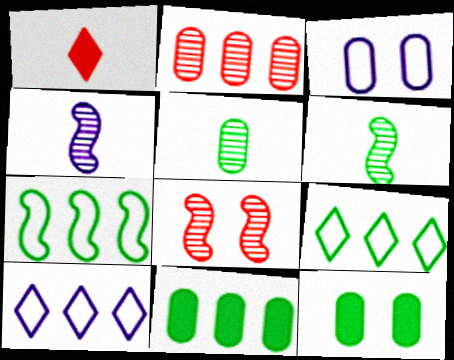[[6, 9, 12]]